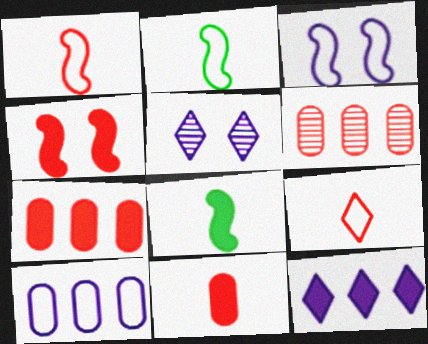[[2, 5, 7], 
[4, 6, 9]]